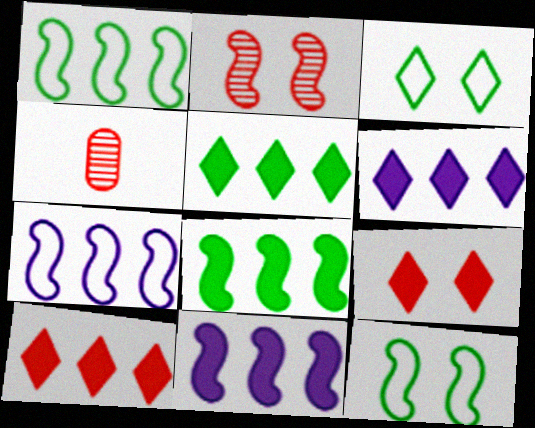[[3, 4, 11], 
[4, 6, 12], 
[5, 6, 10]]